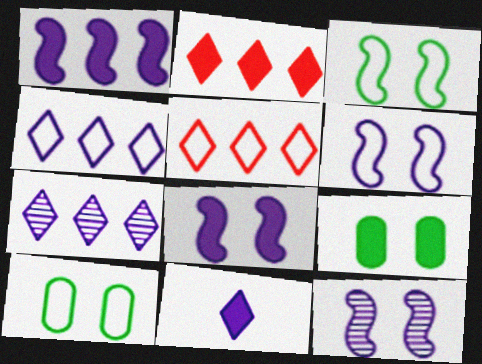[[6, 8, 12]]